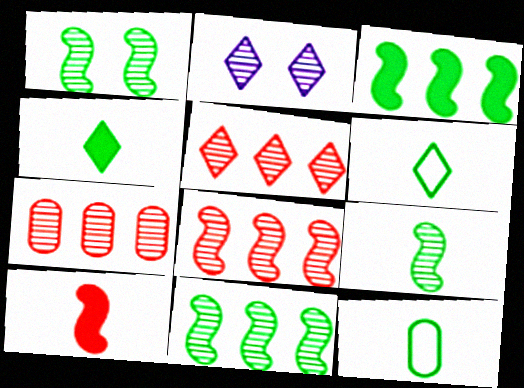[[1, 9, 11], 
[2, 7, 9], 
[4, 9, 12], 
[5, 7, 8]]